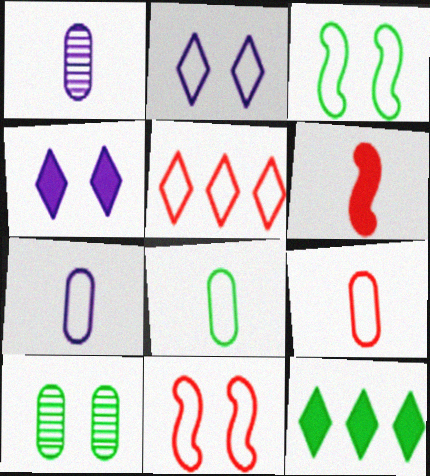[[1, 11, 12], 
[3, 5, 7], 
[4, 10, 11], 
[5, 9, 11], 
[7, 8, 9]]